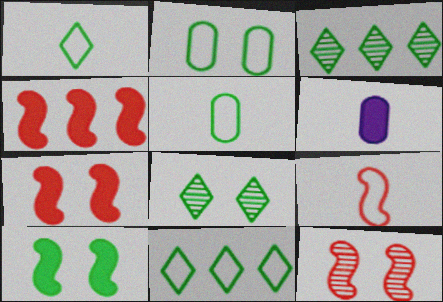[[2, 8, 10], 
[3, 5, 10], 
[4, 9, 12], 
[6, 11, 12]]